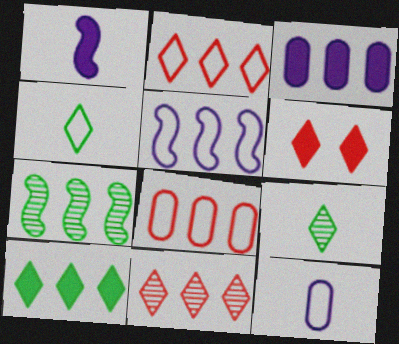[[2, 3, 7], 
[6, 7, 12]]